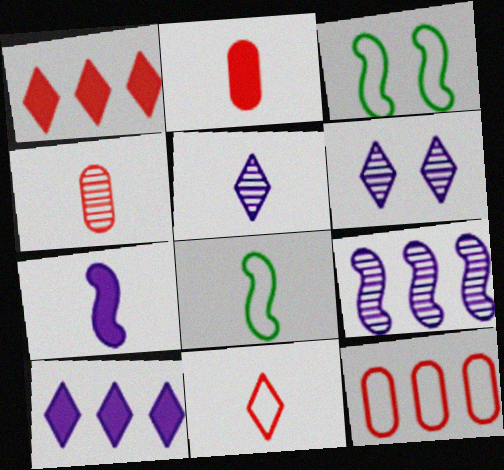[[2, 5, 8], 
[3, 4, 10]]